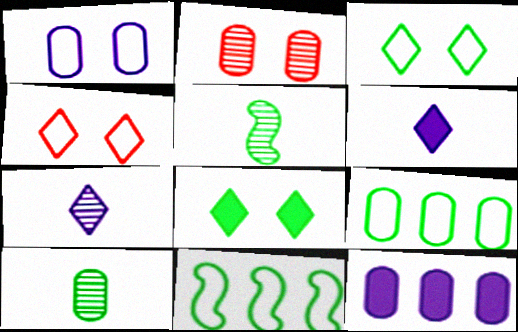[[2, 6, 11], 
[4, 5, 12], 
[5, 8, 9], 
[8, 10, 11]]